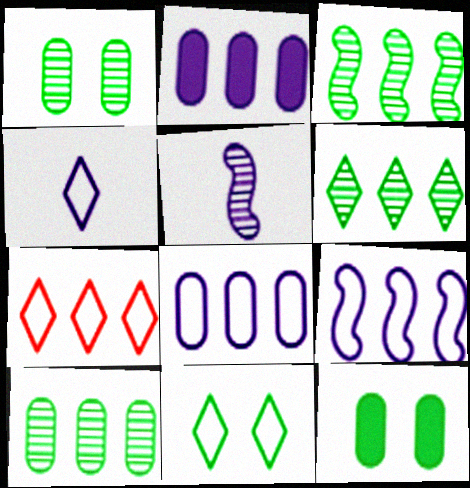[[2, 3, 7], 
[3, 6, 10], 
[4, 7, 11], 
[5, 7, 12]]